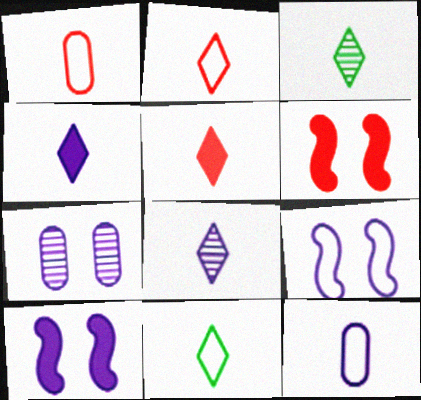[[2, 3, 4], 
[5, 8, 11]]